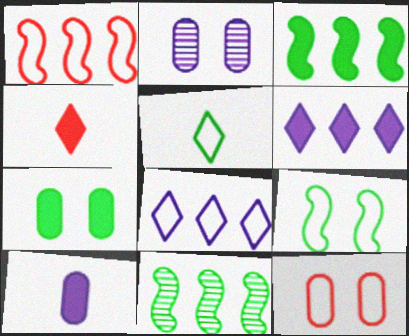[[2, 7, 12], 
[5, 7, 11]]